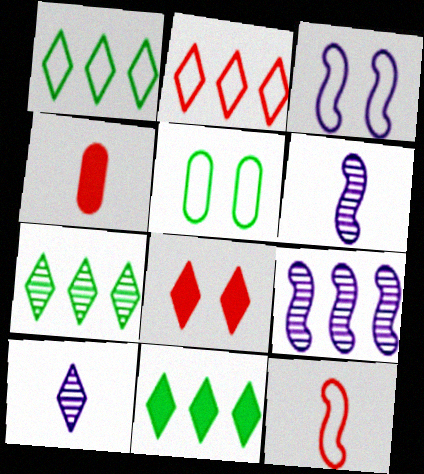[[1, 7, 11], 
[1, 8, 10], 
[3, 4, 7]]